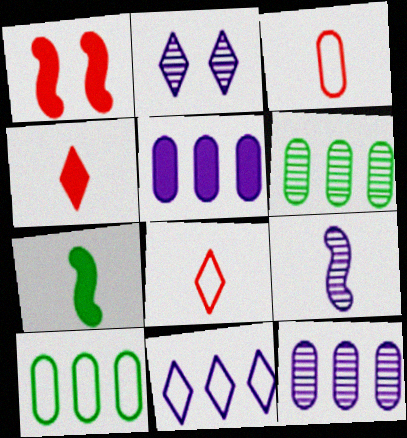[[2, 9, 12]]